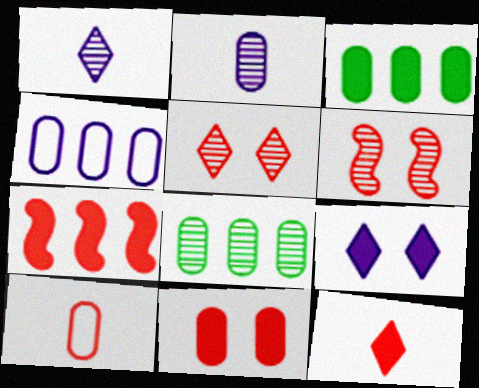[[1, 6, 8], 
[5, 7, 10], 
[7, 11, 12]]